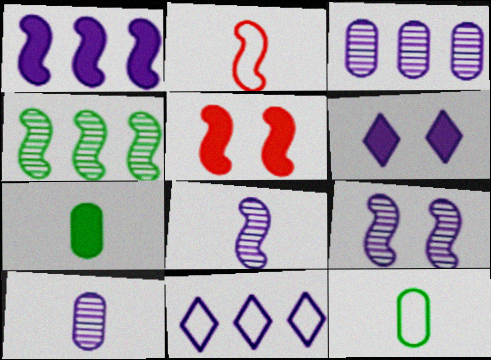[[1, 3, 11]]